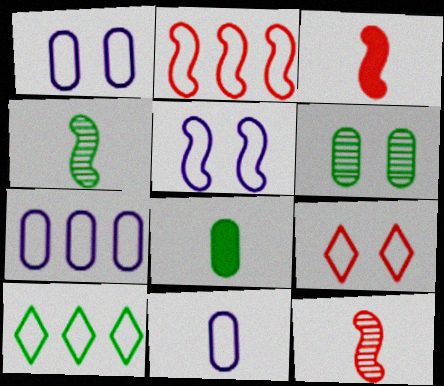[[1, 7, 11], 
[2, 7, 10]]